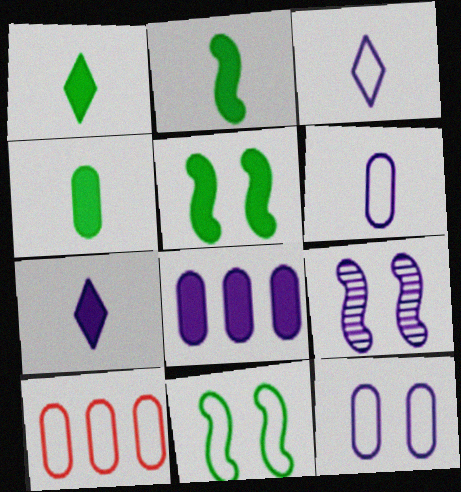[[1, 2, 4], 
[1, 9, 10], 
[3, 8, 9], 
[3, 10, 11]]